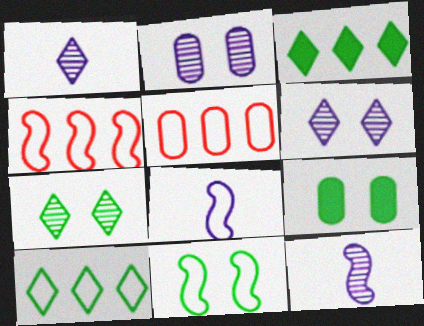[[1, 4, 9], 
[4, 8, 11], 
[7, 9, 11]]